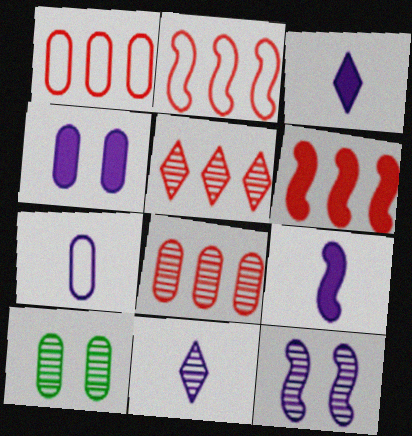[[1, 5, 6], 
[2, 3, 10], 
[7, 9, 11]]